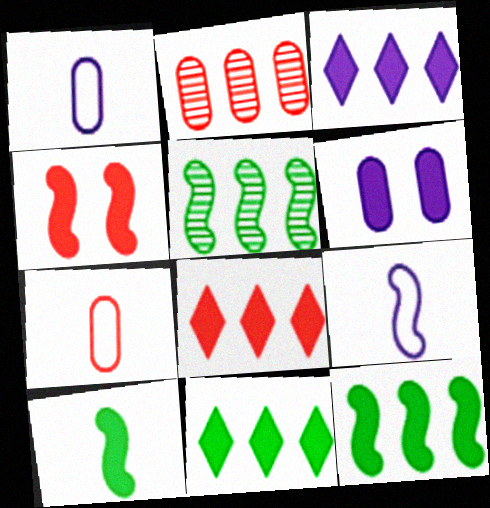[[3, 8, 11], 
[4, 5, 9], 
[6, 8, 10]]